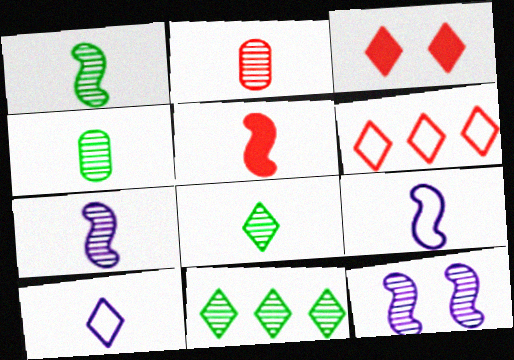[[1, 4, 8], 
[1, 5, 9], 
[2, 7, 8], 
[2, 11, 12], 
[3, 10, 11], 
[4, 5, 10]]